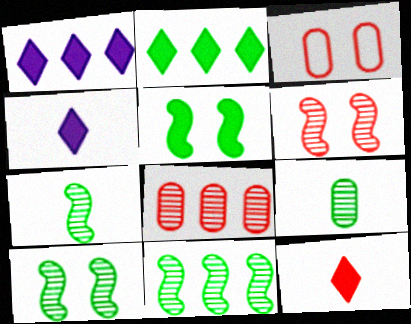[[1, 3, 7], 
[3, 4, 11], 
[7, 10, 11]]